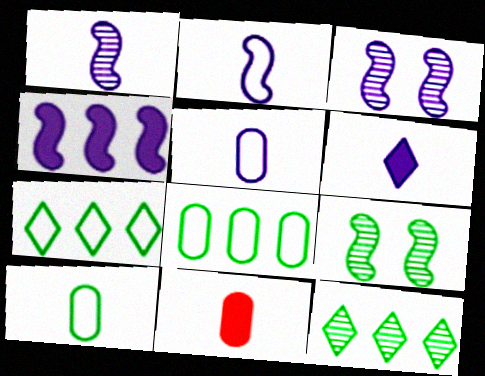[[1, 5, 6], 
[2, 3, 4], 
[3, 7, 11]]